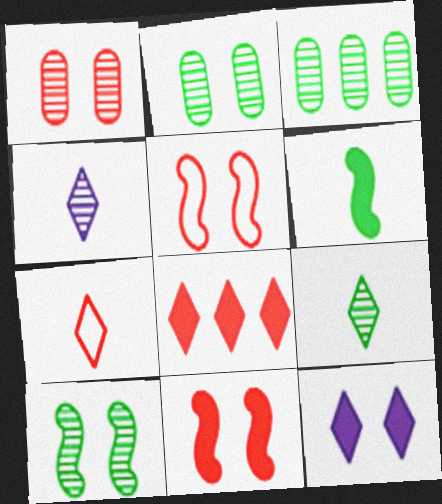[[2, 5, 12], 
[3, 9, 10]]